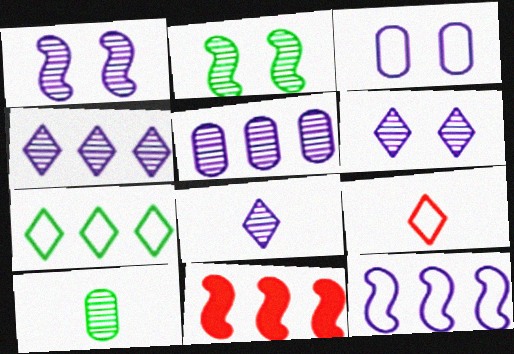[[1, 5, 8], 
[4, 6, 8], 
[5, 7, 11]]